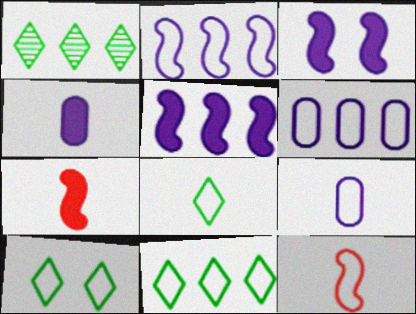[[6, 10, 12], 
[8, 9, 12], 
[8, 10, 11]]